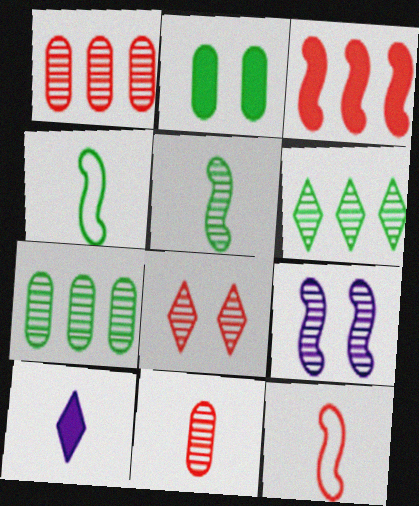[[2, 3, 10], 
[2, 4, 6], 
[3, 4, 9], 
[4, 10, 11], 
[6, 9, 11]]